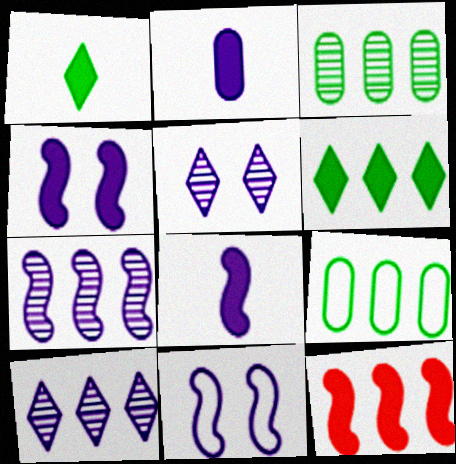[[2, 10, 11], 
[7, 8, 11], 
[9, 10, 12]]